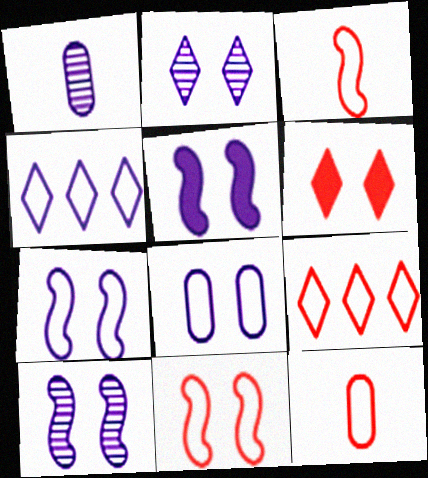[[1, 4, 5], 
[2, 5, 8], 
[5, 7, 10], 
[9, 11, 12]]